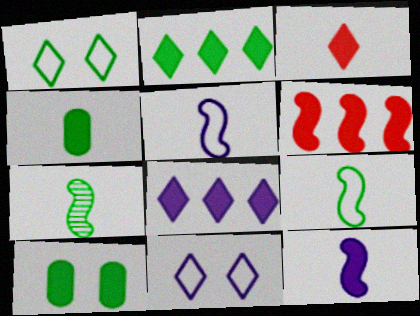[[3, 4, 12]]